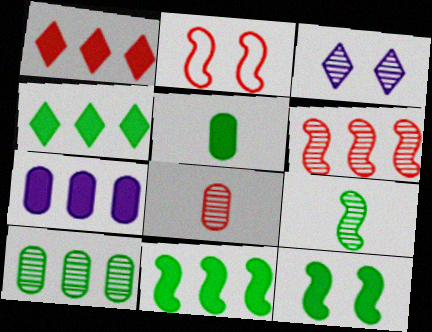[[1, 2, 8], 
[1, 7, 11], 
[4, 5, 12]]